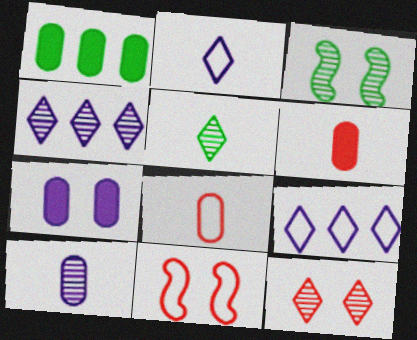[[1, 6, 7], 
[3, 6, 9], 
[4, 5, 12]]